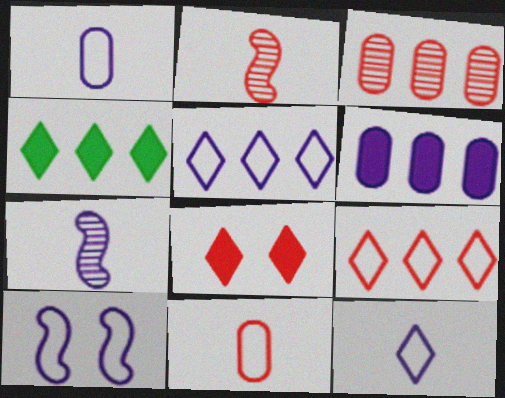[[1, 5, 10]]